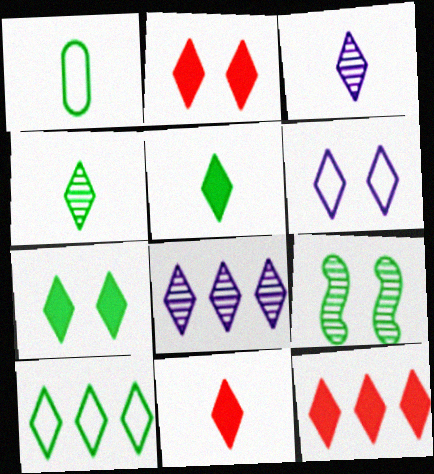[[2, 3, 10], 
[2, 11, 12], 
[4, 6, 12], 
[4, 7, 10], 
[8, 10, 12]]